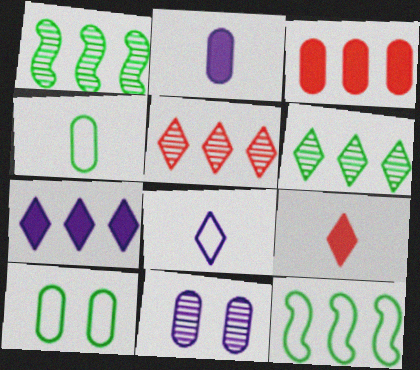[[3, 4, 11], 
[9, 11, 12]]